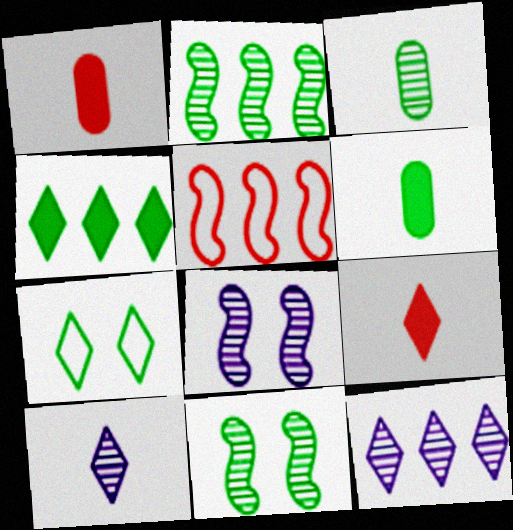[[2, 6, 7], 
[7, 9, 12]]